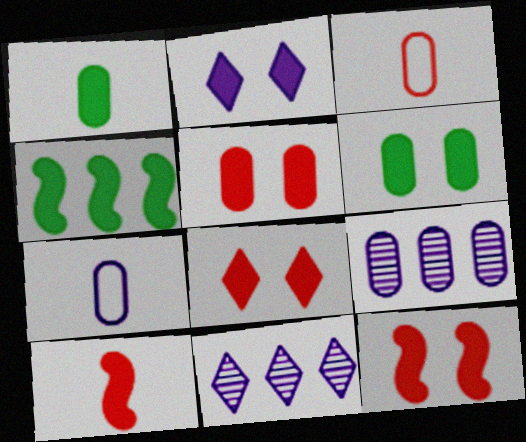[[2, 6, 12], 
[3, 6, 9], 
[5, 8, 12]]